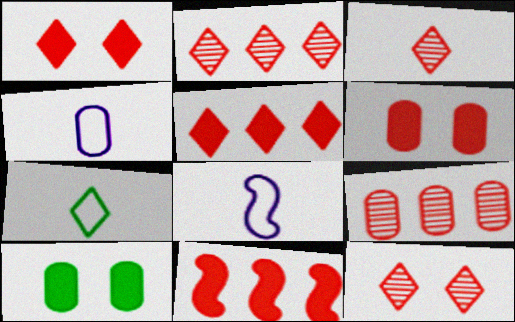[[2, 3, 12], 
[2, 8, 10], 
[4, 9, 10]]